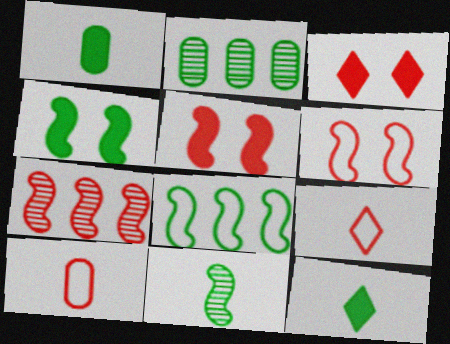[[3, 7, 10], 
[4, 8, 11]]